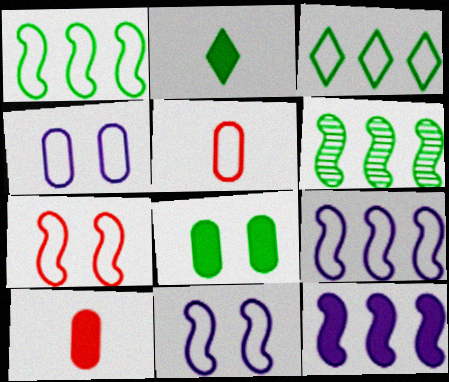[[3, 5, 11]]